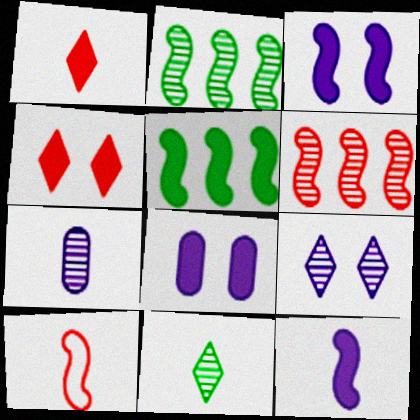[[1, 5, 8], 
[2, 3, 10]]